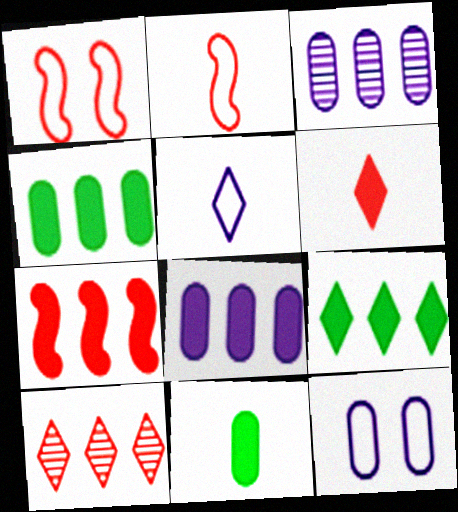[[7, 8, 9]]